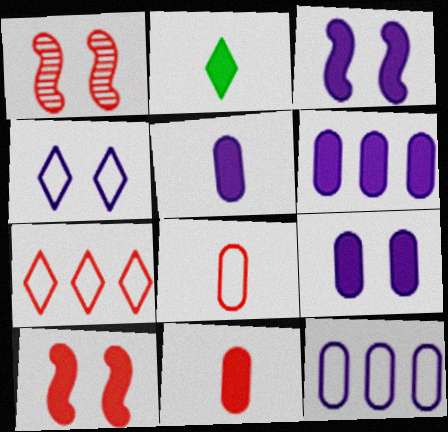[[1, 2, 12], 
[1, 7, 11], 
[2, 6, 10], 
[5, 6, 9]]